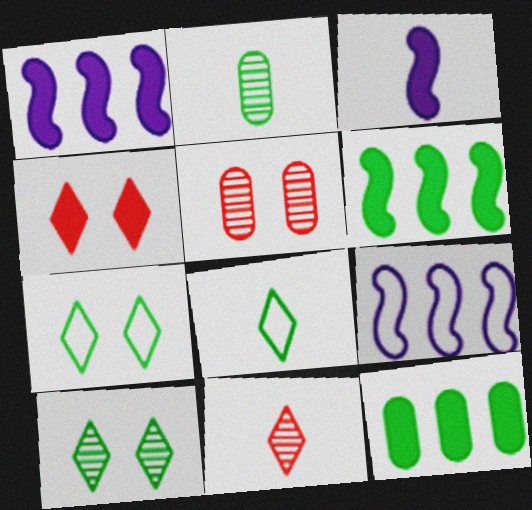[[1, 5, 8], 
[2, 4, 9], 
[2, 6, 7], 
[3, 4, 12]]